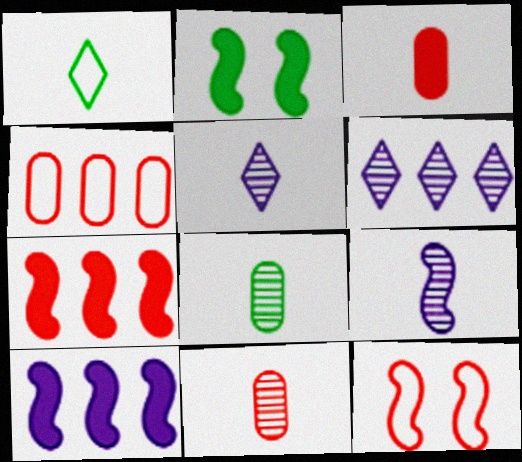[[1, 3, 9], 
[2, 4, 5]]